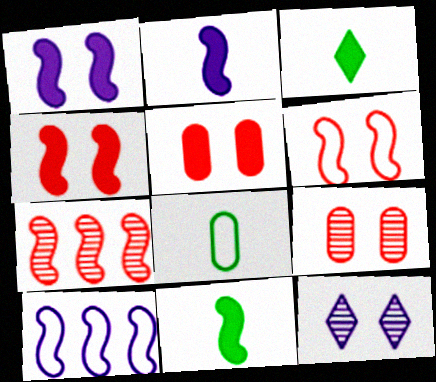[[3, 9, 10]]